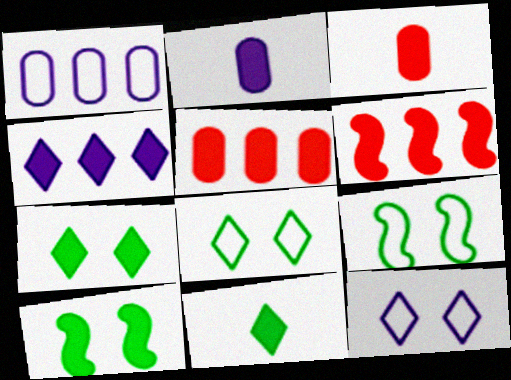[[2, 6, 7], 
[3, 4, 10]]